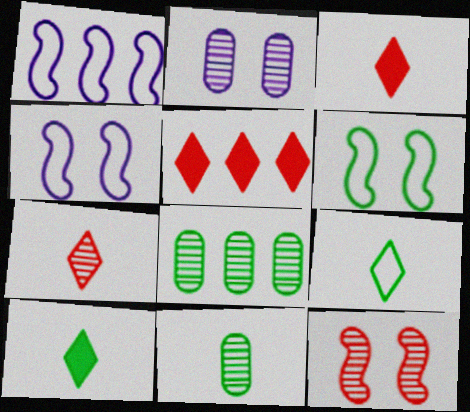[[1, 5, 8], 
[3, 4, 8], 
[4, 5, 11], 
[6, 8, 10]]